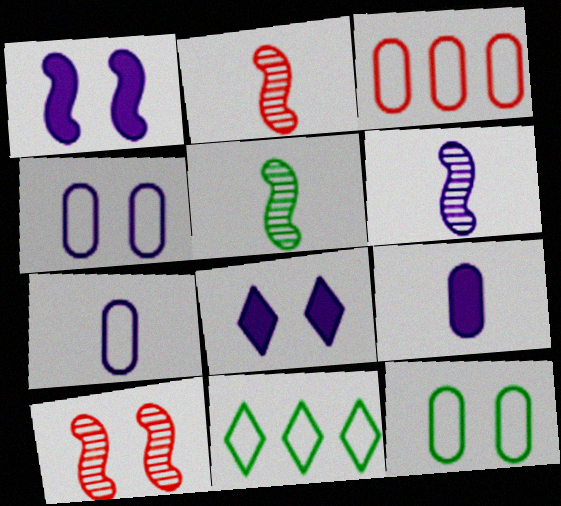[[2, 5, 6], 
[3, 5, 8], 
[3, 7, 12], 
[8, 10, 12], 
[9, 10, 11]]